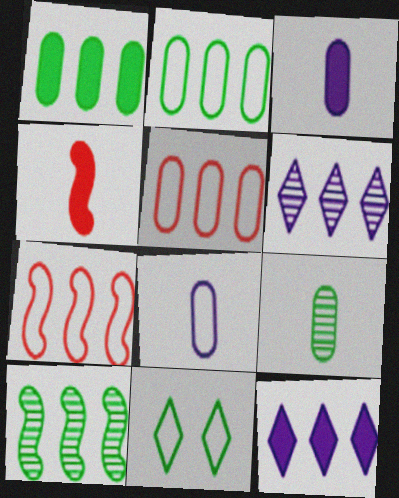[[1, 6, 7], 
[5, 10, 12], 
[7, 8, 11]]